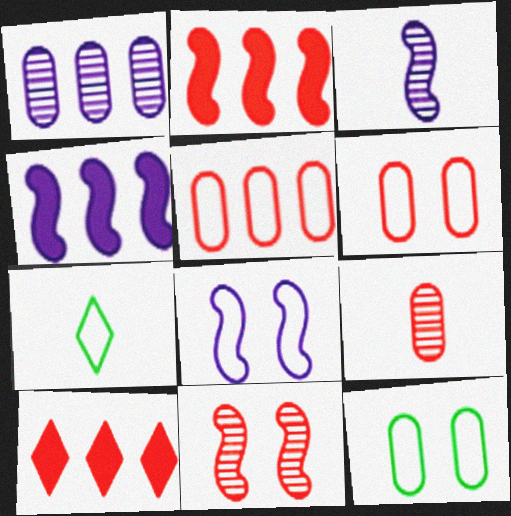[[3, 4, 8], 
[3, 10, 12], 
[5, 7, 8]]